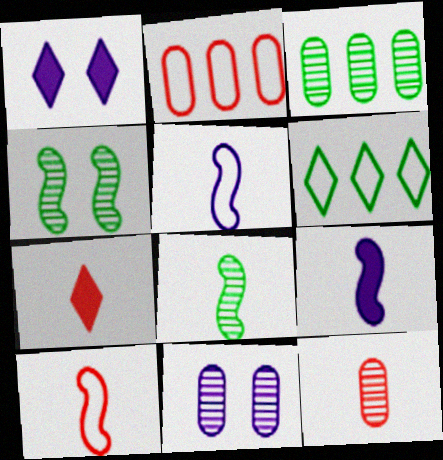[[1, 2, 8], 
[1, 3, 10], 
[3, 11, 12], 
[7, 10, 12], 
[8, 9, 10]]